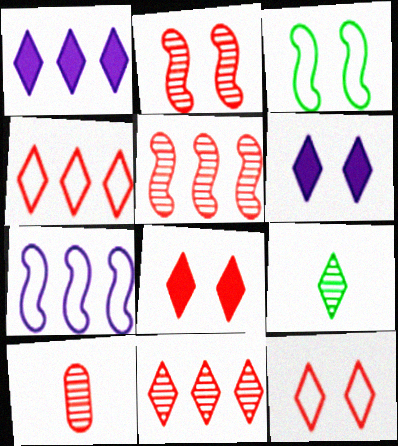[[1, 3, 10], 
[1, 9, 12], 
[2, 10, 11], 
[4, 6, 9]]